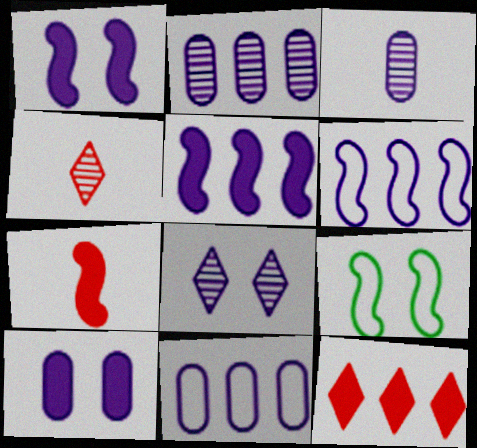[[3, 9, 12], 
[3, 10, 11]]